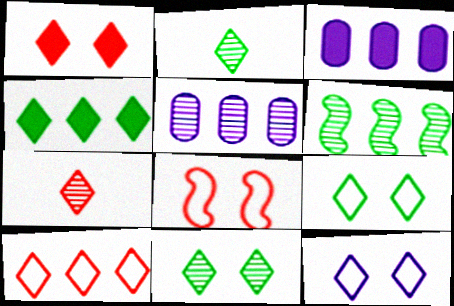[[1, 7, 10], 
[1, 11, 12], 
[2, 3, 8], 
[2, 4, 9], 
[3, 6, 10], 
[4, 7, 12]]